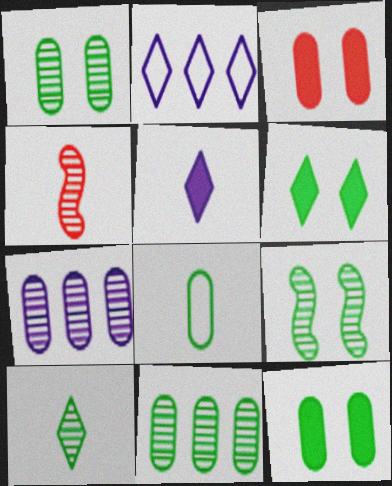[[2, 4, 12], 
[3, 7, 8], 
[4, 5, 8], 
[8, 11, 12], 
[9, 10, 11]]